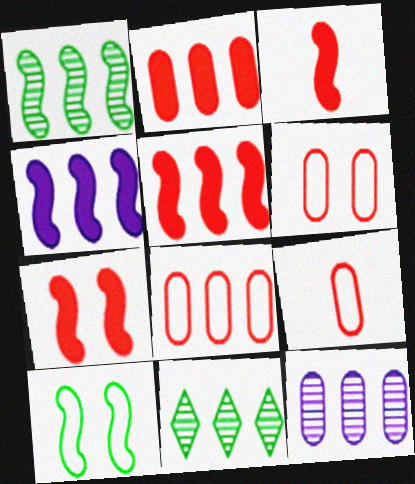[[3, 5, 7], 
[4, 8, 11], 
[6, 8, 9]]